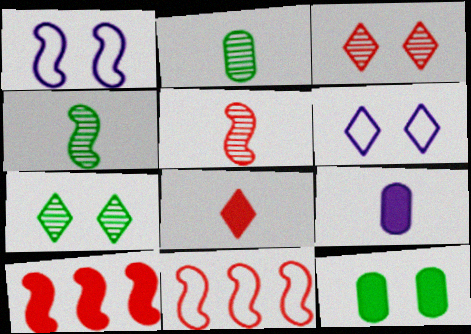[[1, 3, 12], 
[1, 4, 10], 
[2, 6, 10], 
[7, 9, 11]]